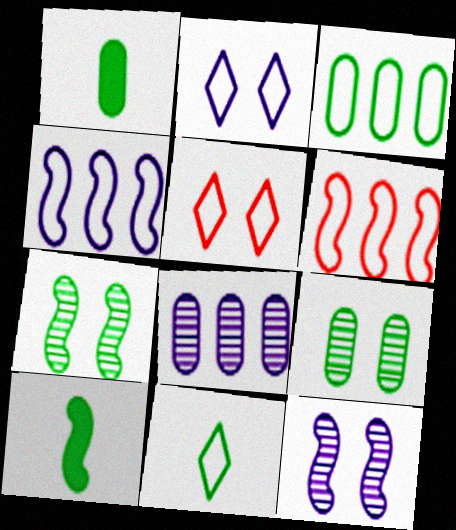[[1, 3, 9], 
[5, 8, 10], 
[6, 10, 12]]